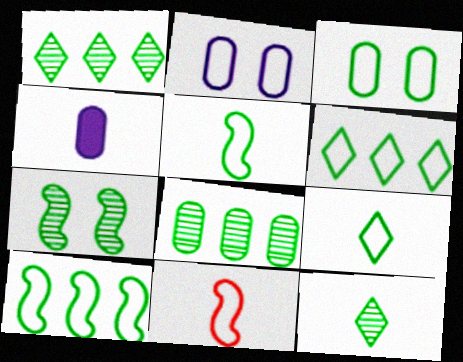[[2, 6, 11], 
[3, 5, 6], 
[3, 9, 10], 
[4, 11, 12], 
[7, 8, 12]]